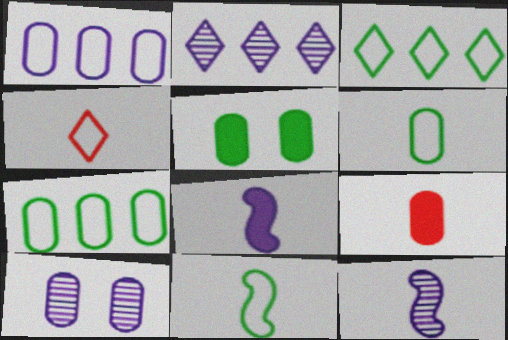[[2, 10, 12], 
[7, 9, 10]]